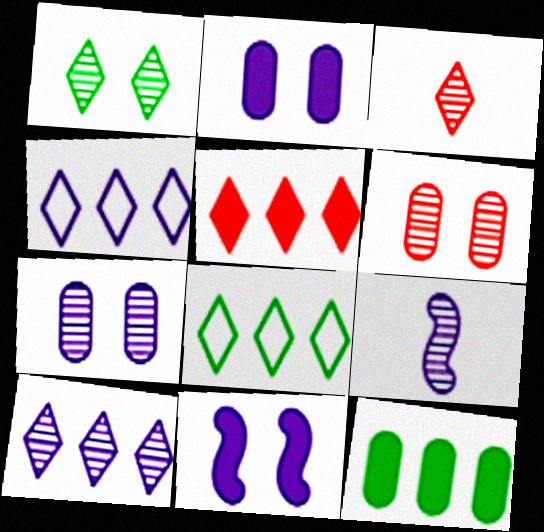[[1, 3, 10], 
[2, 4, 9], 
[5, 8, 10], 
[7, 9, 10]]